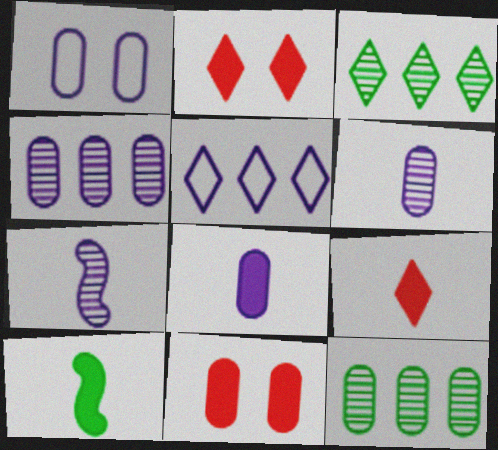[[1, 4, 8], 
[8, 9, 10]]